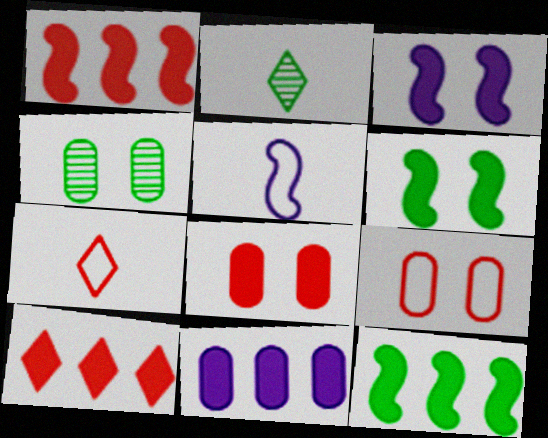[[4, 5, 10], 
[10, 11, 12]]